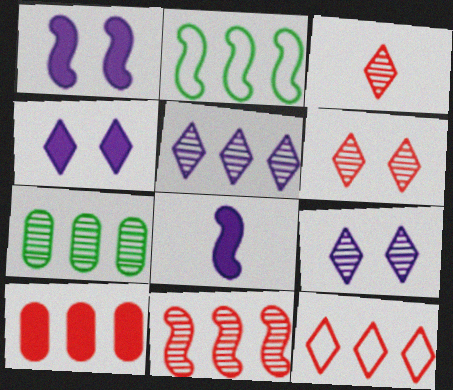[[2, 5, 10], 
[5, 7, 11], 
[10, 11, 12]]